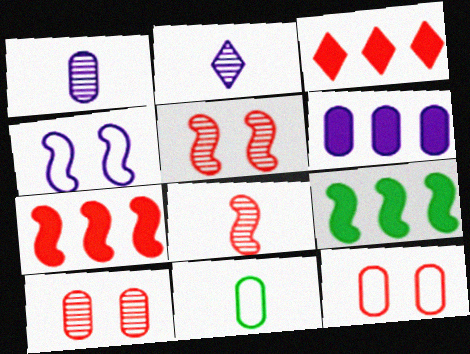[[2, 4, 6], 
[2, 9, 12], 
[3, 6, 9], 
[3, 8, 12], 
[4, 8, 9], 
[6, 10, 11]]